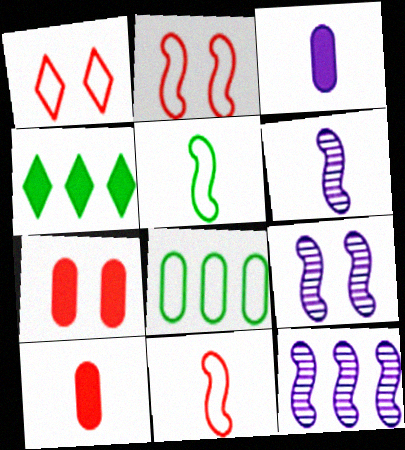[[6, 9, 12]]